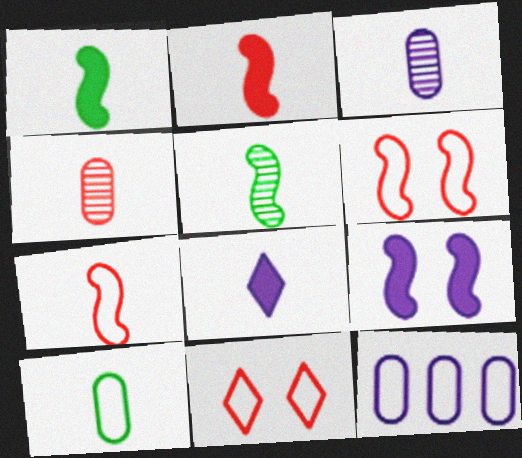[]